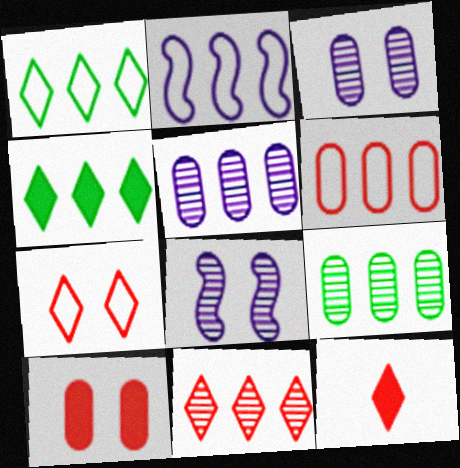[[1, 2, 6], 
[7, 11, 12]]